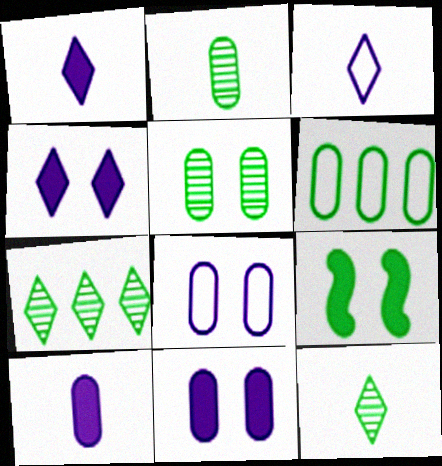[[6, 9, 12]]